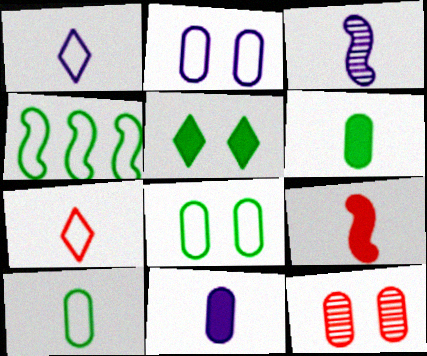[[1, 3, 11], 
[2, 4, 7], 
[3, 6, 7]]